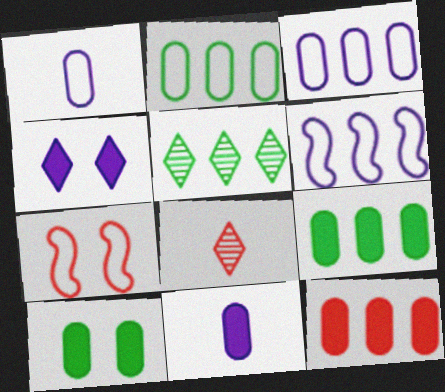[[5, 6, 12], 
[5, 7, 11], 
[6, 8, 10], 
[7, 8, 12], 
[10, 11, 12]]